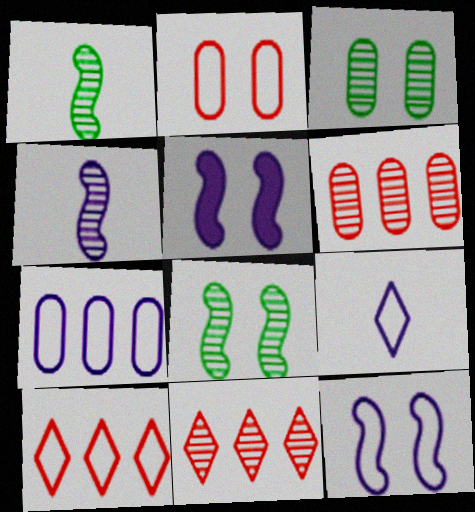[[3, 4, 11], 
[7, 9, 12]]